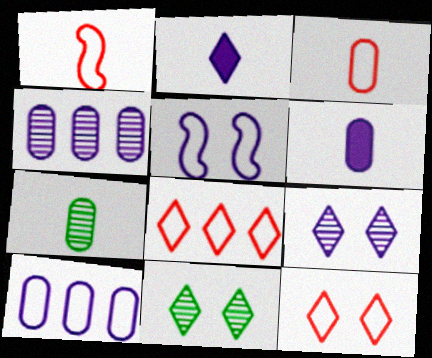[[1, 2, 7], 
[2, 4, 5], 
[2, 8, 11], 
[3, 6, 7]]